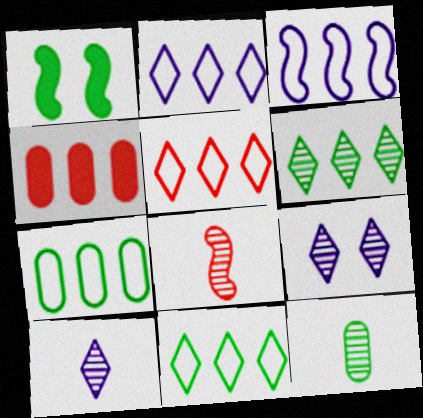[[1, 3, 8], 
[1, 11, 12], 
[2, 5, 11], 
[3, 4, 6], 
[3, 5, 7], 
[8, 10, 12]]